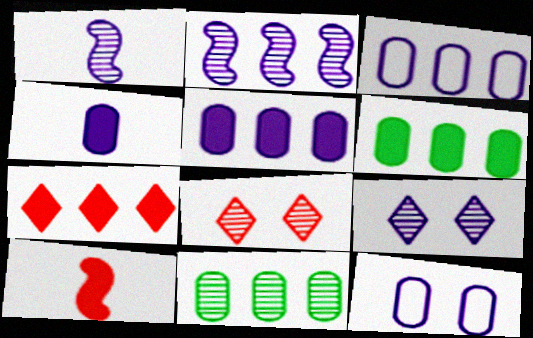[[1, 8, 11]]